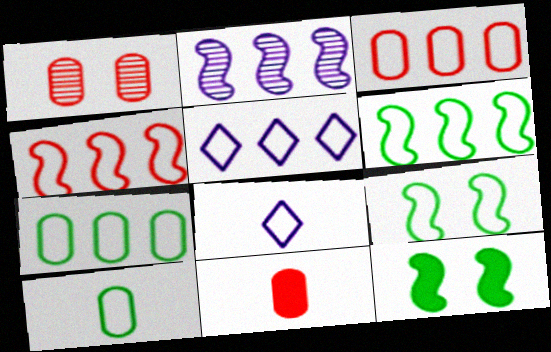[[1, 3, 11], 
[3, 5, 6], 
[3, 8, 9], 
[4, 5, 7]]